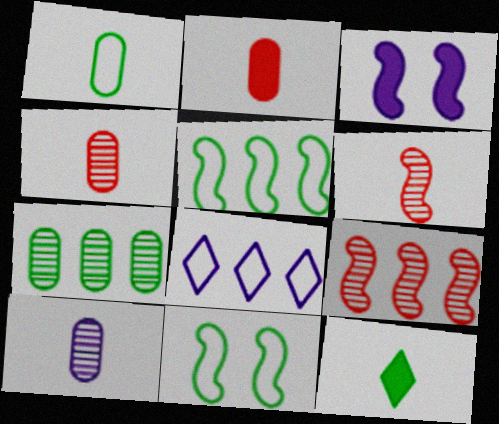[[1, 2, 10], 
[3, 5, 6], 
[3, 8, 10], 
[7, 11, 12]]